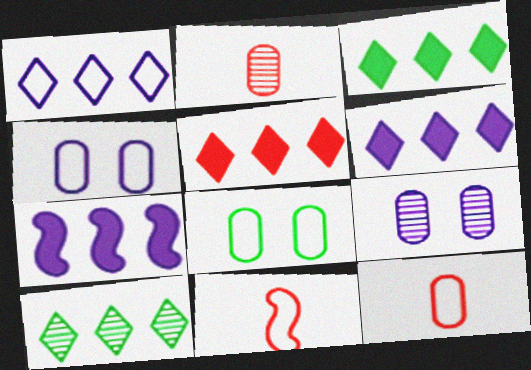[[1, 5, 10], 
[1, 8, 11], 
[3, 5, 6], 
[3, 9, 11]]